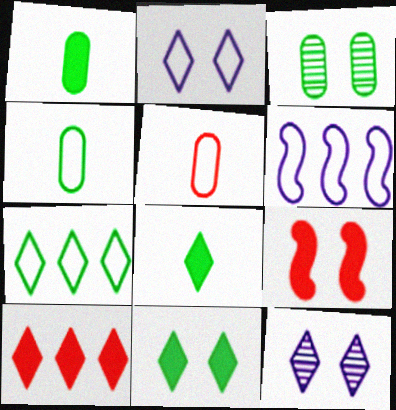[[2, 3, 9]]